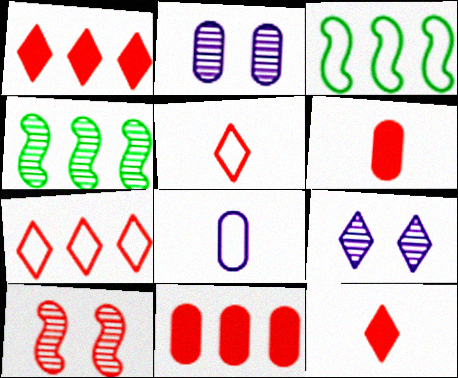[[2, 3, 12], 
[3, 6, 9], 
[5, 10, 11], 
[6, 7, 10]]